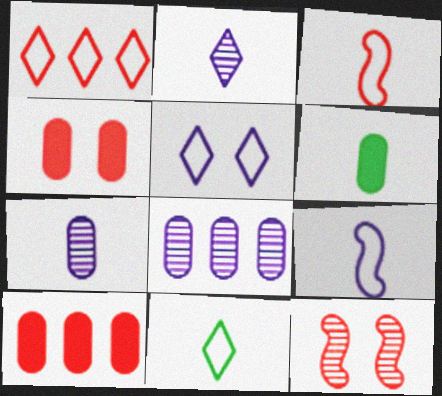[[1, 5, 11], 
[2, 3, 6]]